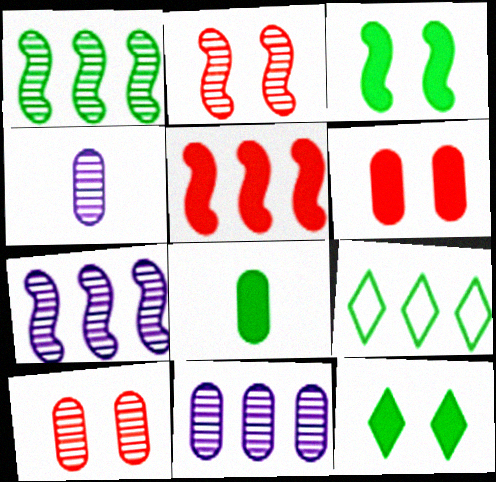[[5, 9, 11]]